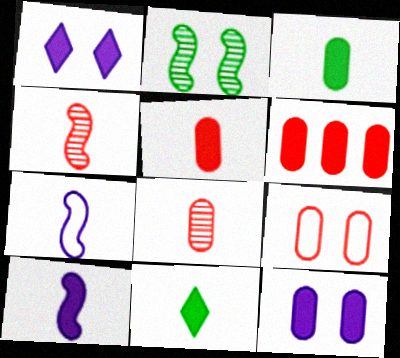[[1, 2, 9], 
[3, 6, 12], 
[5, 10, 11], 
[6, 8, 9], 
[7, 8, 11]]